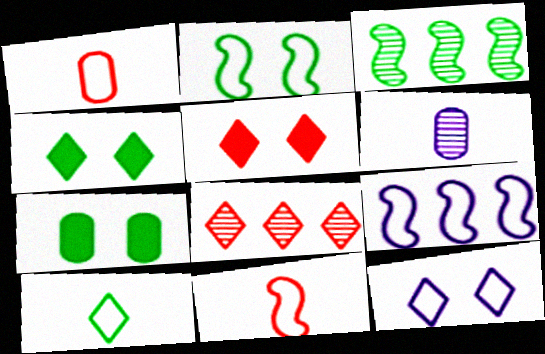[[2, 9, 11], 
[3, 7, 10]]